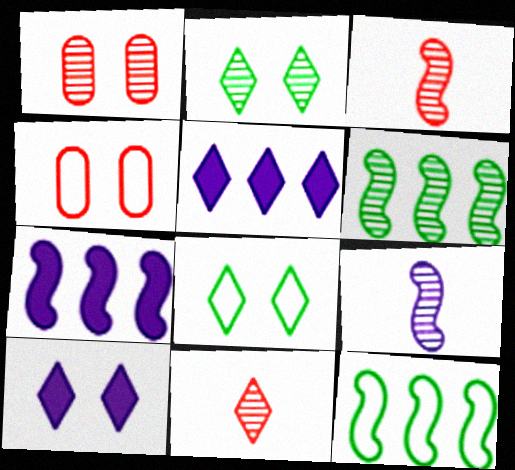[[5, 8, 11]]